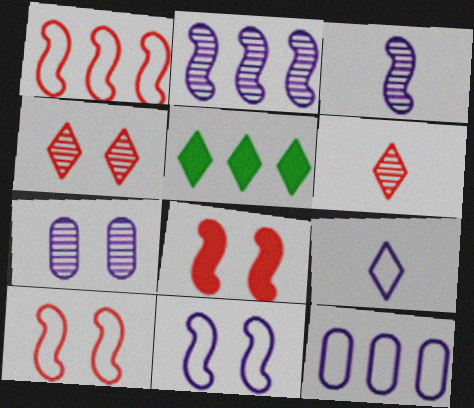[[4, 5, 9], 
[9, 11, 12]]